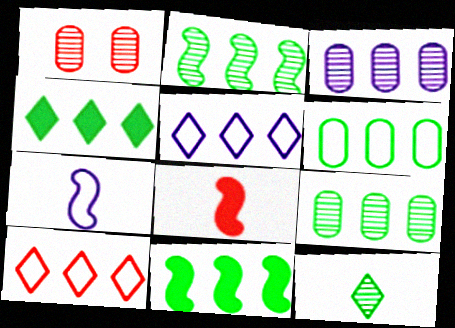[[1, 4, 7], 
[1, 8, 10], 
[2, 4, 6], 
[3, 10, 11]]